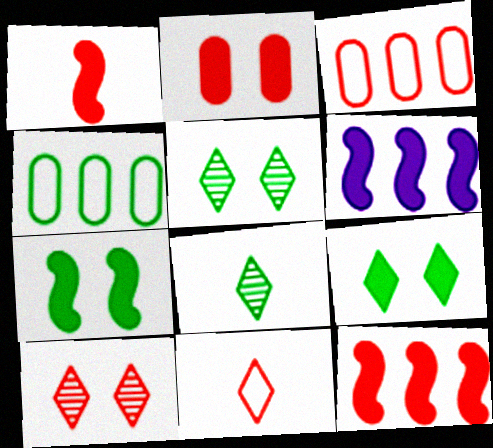[[1, 3, 10], 
[1, 6, 7], 
[4, 7, 8]]